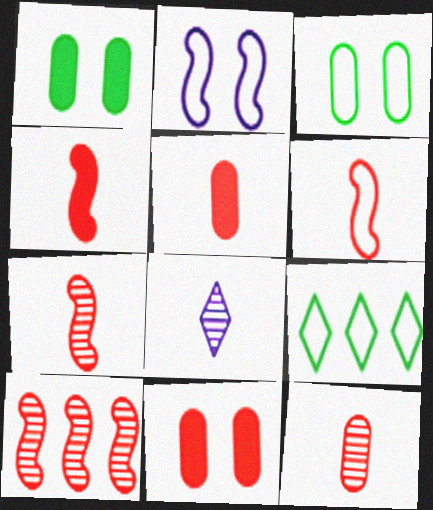[[4, 6, 7]]